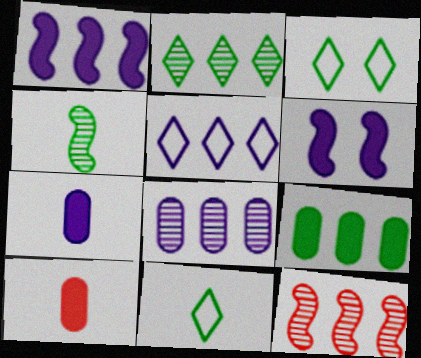[[1, 5, 8], 
[2, 8, 12], 
[3, 4, 9], 
[3, 7, 12], 
[5, 9, 12]]